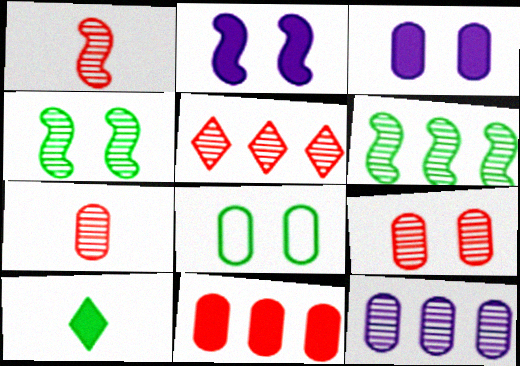[[1, 5, 9], 
[2, 10, 11], 
[3, 8, 9], 
[5, 6, 12], 
[6, 8, 10]]